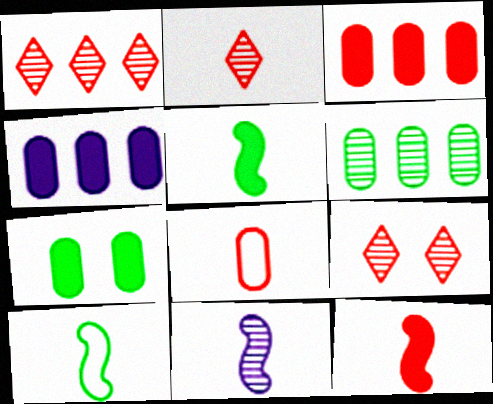[[1, 2, 9], 
[2, 8, 12], 
[4, 9, 10], 
[6, 9, 11], 
[10, 11, 12]]